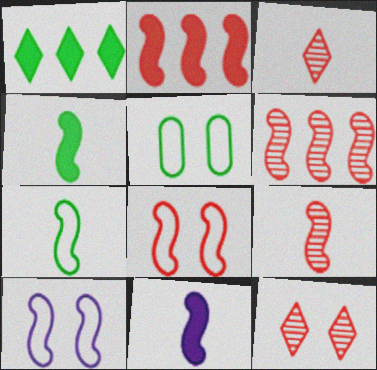[[2, 8, 9], 
[4, 6, 10], 
[7, 9, 11]]